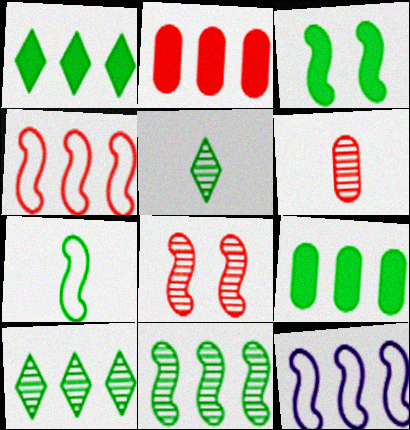[[2, 10, 12], 
[3, 7, 11]]